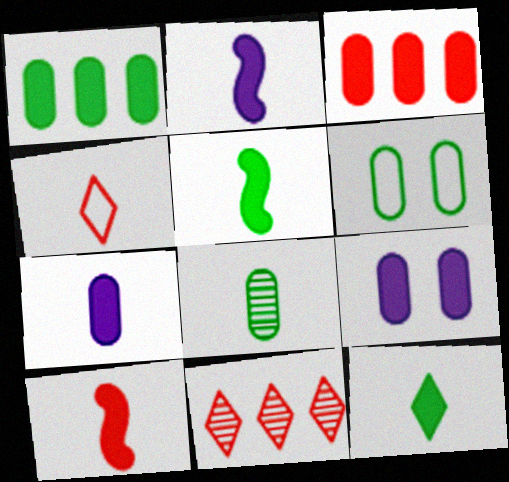[[1, 6, 8], 
[2, 4, 8], 
[2, 5, 10], 
[2, 6, 11], 
[7, 10, 12]]